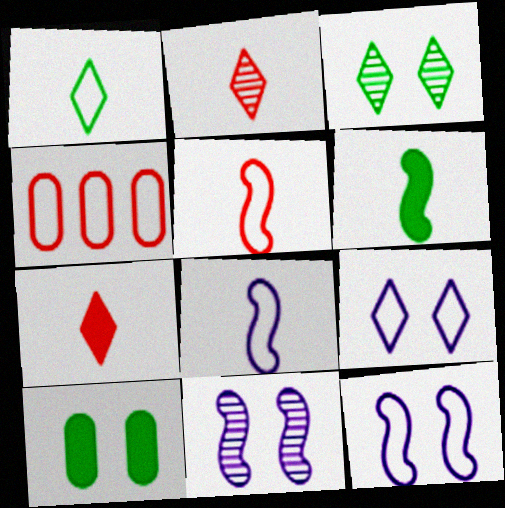[[1, 4, 12]]